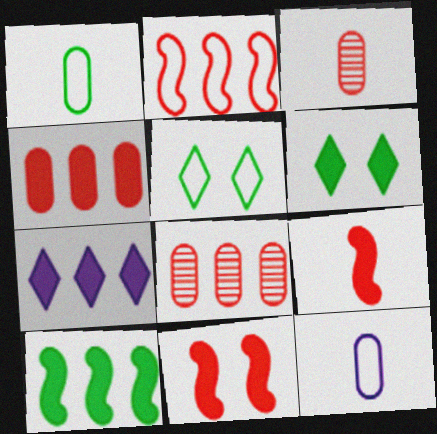[[2, 5, 12], 
[4, 7, 10]]